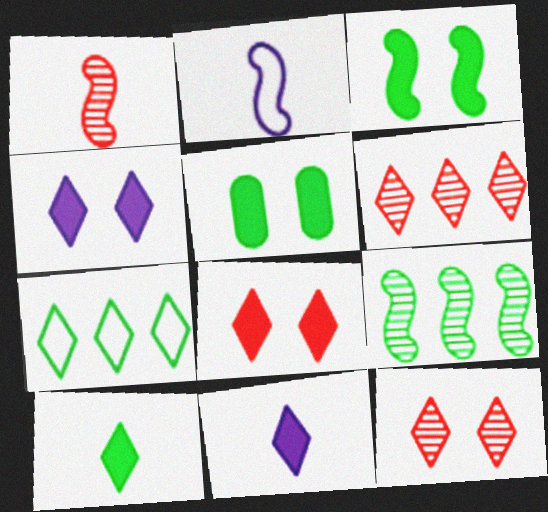[[2, 5, 6], 
[7, 11, 12]]